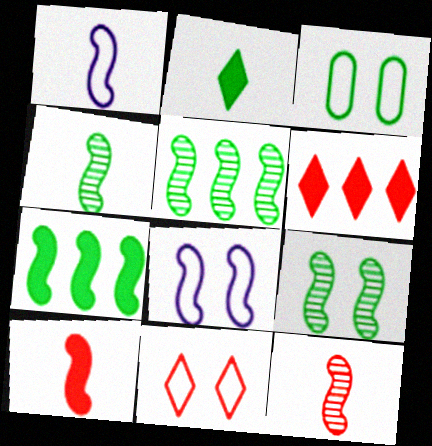[[1, 4, 10], 
[2, 3, 5], 
[3, 8, 11], 
[4, 5, 9], 
[5, 8, 10], 
[7, 8, 12]]